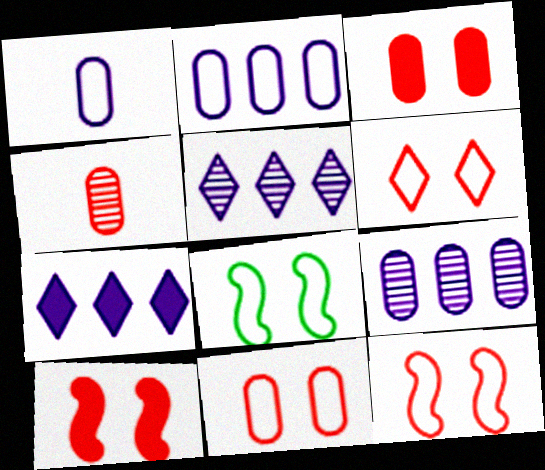[[4, 7, 8], 
[6, 11, 12]]